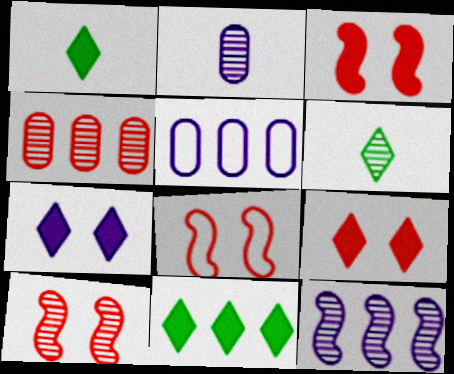[[1, 5, 10], 
[2, 8, 11], 
[3, 5, 6], 
[3, 8, 10]]